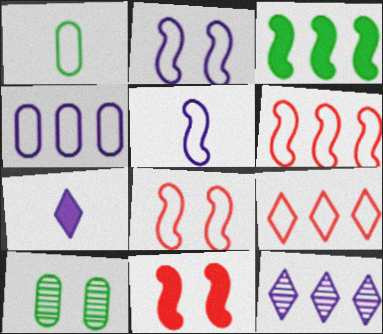[[1, 2, 9], 
[1, 11, 12], 
[6, 7, 10]]